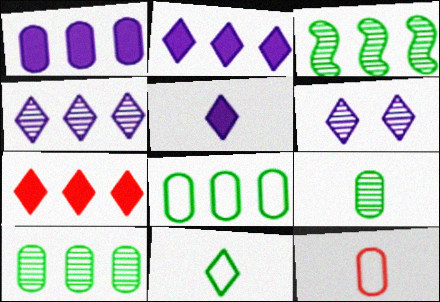[[6, 7, 11]]